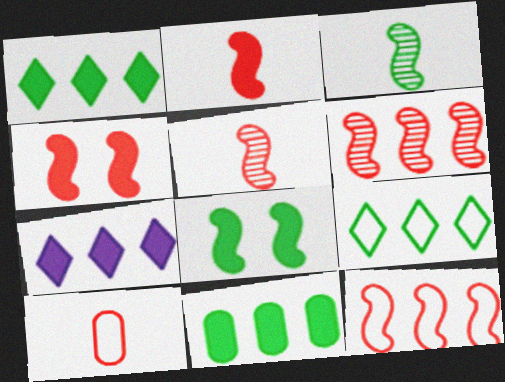[[4, 5, 12]]